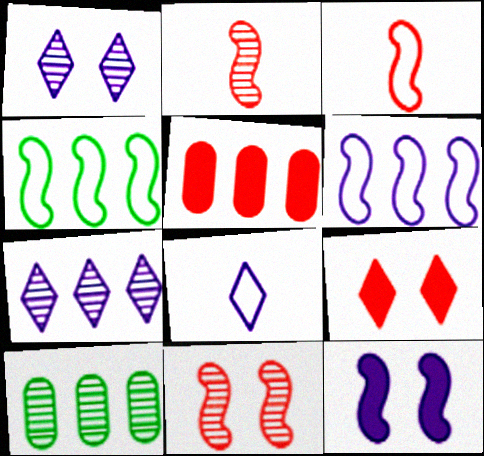[[1, 2, 10], 
[2, 4, 12], 
[4, 5, 7]]